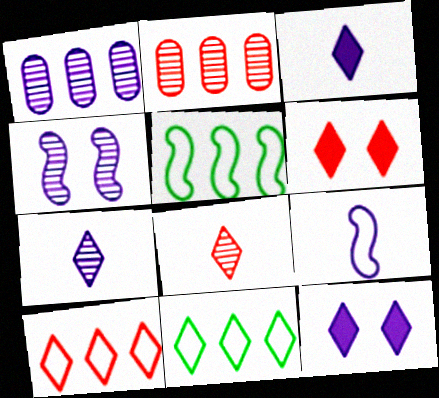[[1, 4, 7], 
[1, 9, 12], 
[6, 7, 11], 
[6, 8, 10], 
[8, 11, 12]]